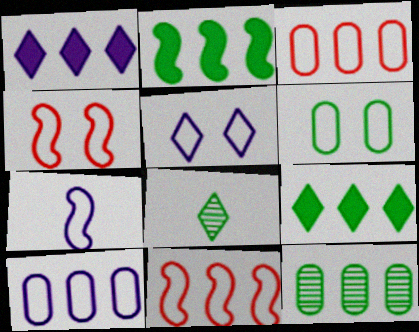[[1, 11, 12], 
[2, 6, 8], 
[4, 5, 6], 
[5, 7, 10]]